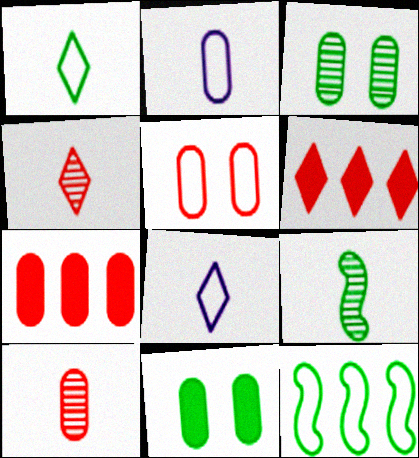[[2, 3, 7], 
[5, 7, 10], 
[5, 8, 12]]